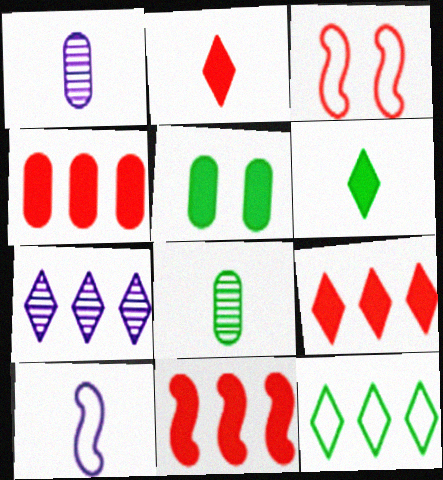[[2, 8, 10], 
[4, 9, 11], 
[7, 9, 12]]